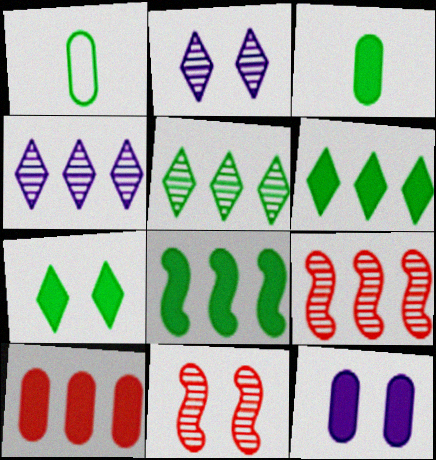[[3, 7, 8], 
[3, 10, 12]]